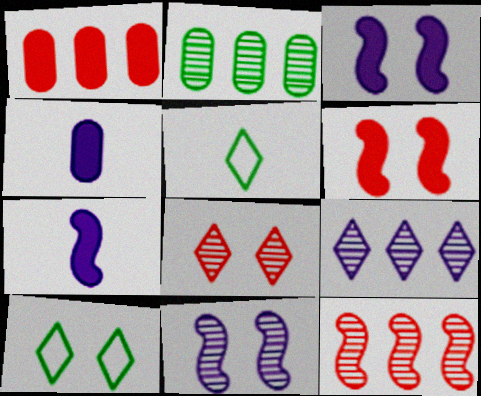[[1, 5, 11], 
[2, 9, 12], 
[4, 10, 12]]